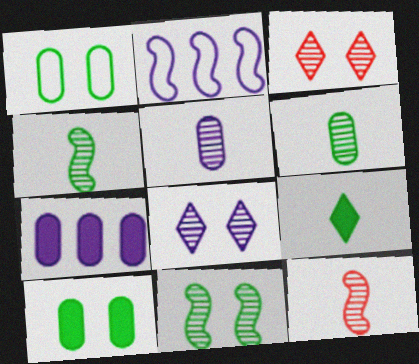[]